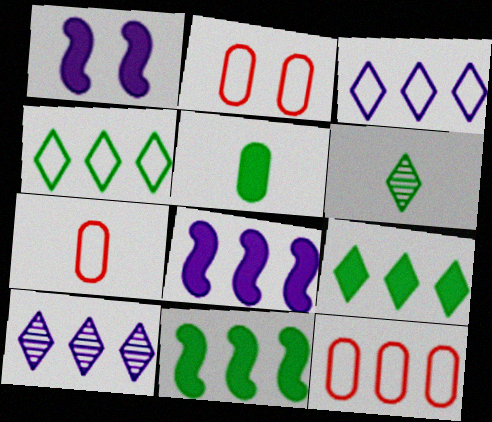[[1, 6, 12], 
[2, 6, 8], 
[2, 7, 12], 
[10, 11, 12]]